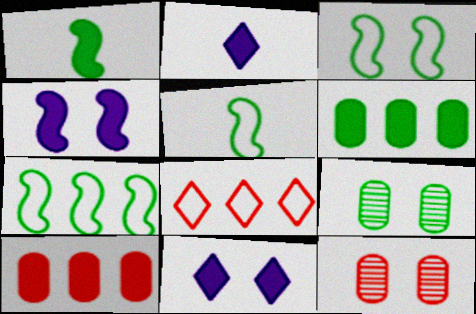[[1, 10, 11], 
[2, 7, 12], 
[3, 5, 7], 
[3, 11, 12]]